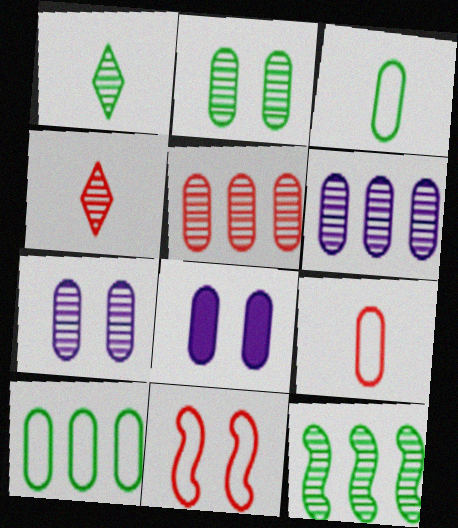[[1, 2, 12], 
[3, 5, 8], 
[4, 7, 12]]